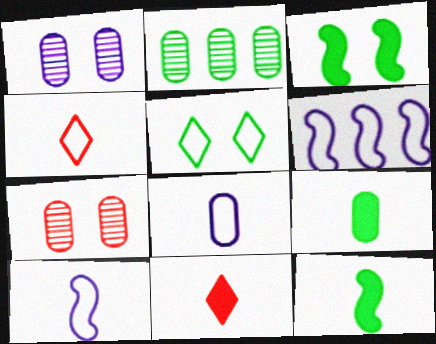[[2, 5, 12]]